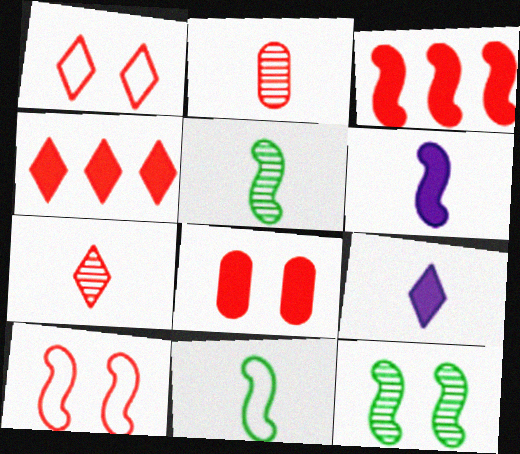[[1, 2, 3], 
[1, 4, 7], 
[2, 4, 10], 
[2, 9, 11]]